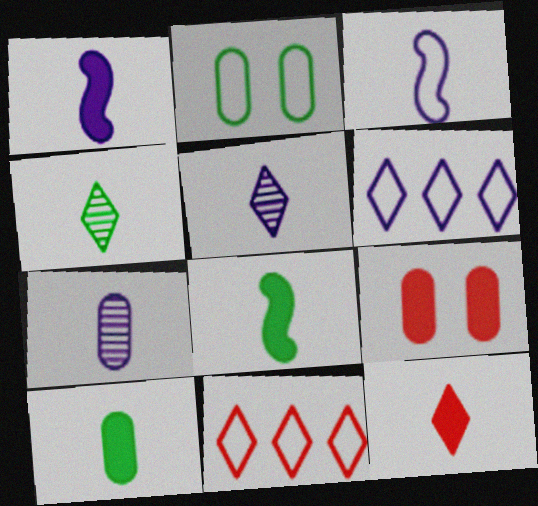[[1, 10, 12], 
[2, 3, 11]]